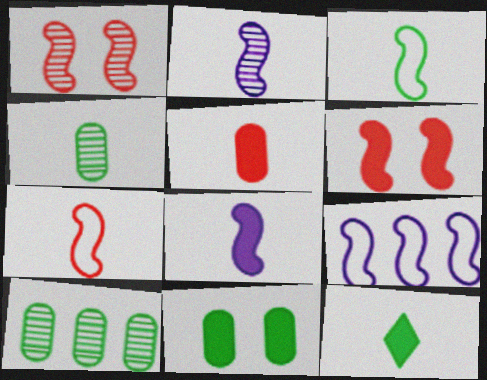[[3, 4, 12], 
[5, 8, 12]]